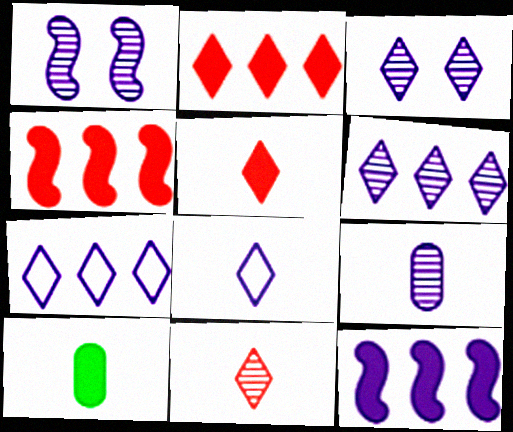[[1, 6, 9]]